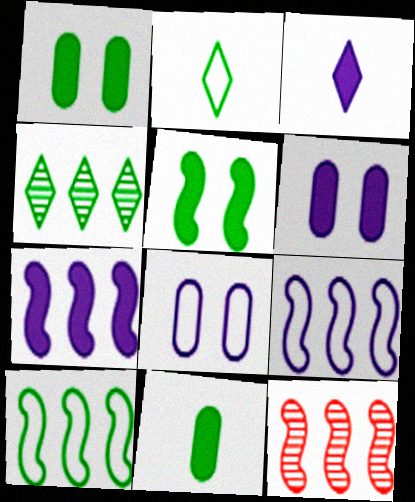[[2, 6, 12], 
[3, 6, 7], 
[7, 10, 12]]